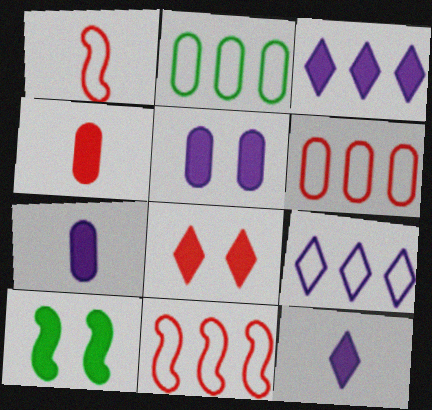[[2, 9, 11], 
[3, 4, 10], 
[5, 8, 10]]